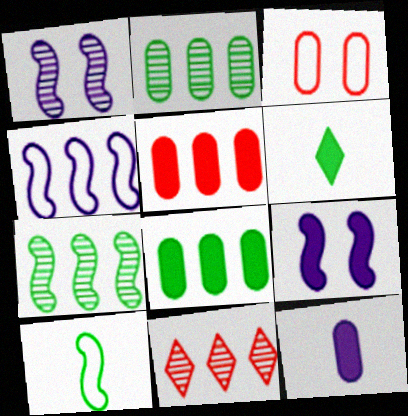[[2, 3, 12], 
[4, 8, 11], 
[5, 6, 9]]